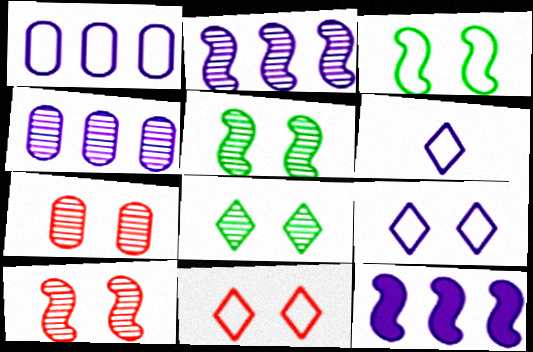[]